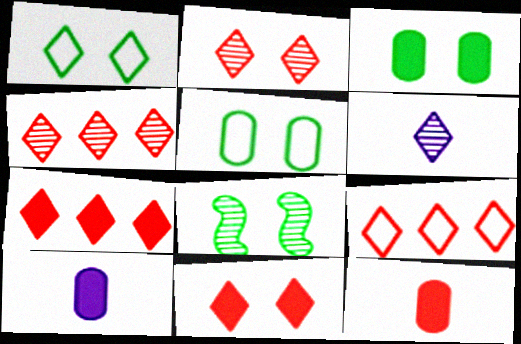[[1, 3, 8], 
[1, 6, 7], 
[4, 7, 9], 
[8, 9, 10]]